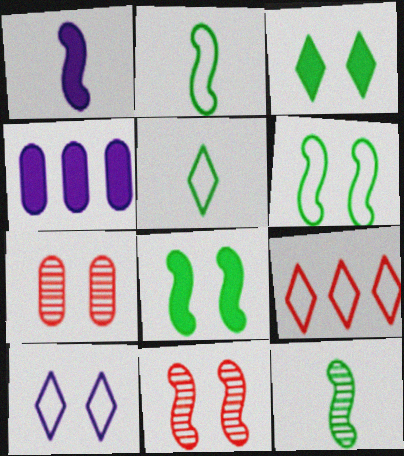[[4, 5, 11], 
[5, 9, 10], 
[7, 8, 10]]